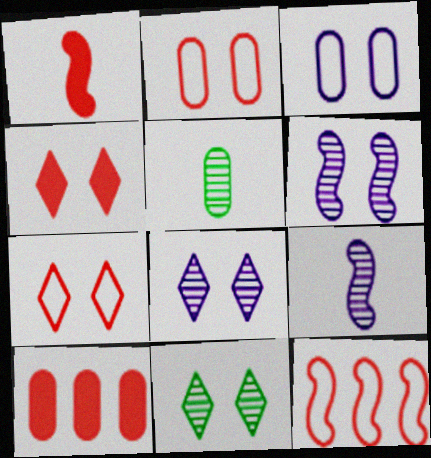[[1, 4, 10], 
[3, 5, 10]]